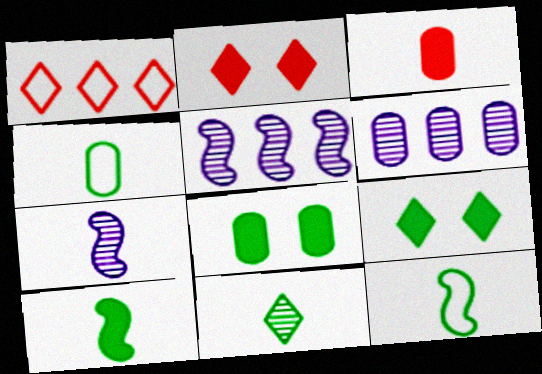[[1, 7, 8], 
[2, 4, 5], 
[2, 6, 12], 
[4, 10, 11]]